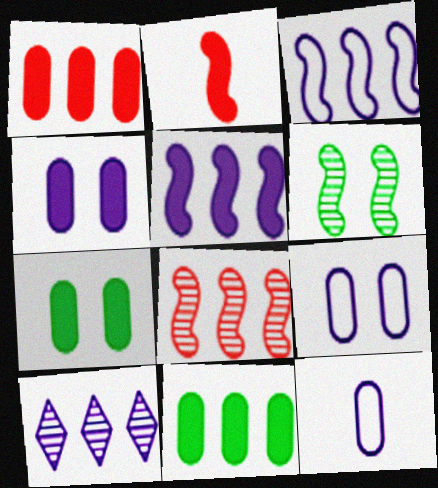[[2, 3, 6]]